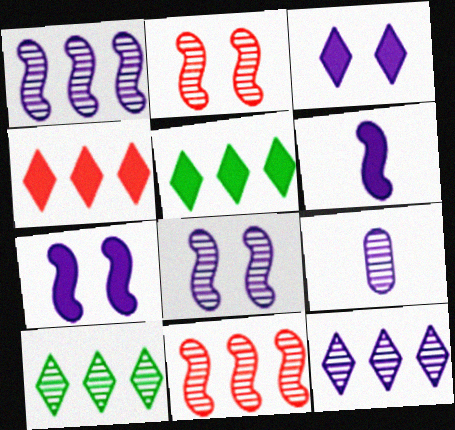[[2, 9, 10], 
[8, 9, 12]]